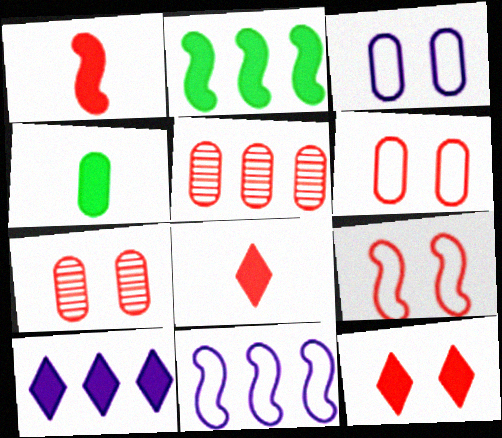[[3, 4, 5], 
[5, 8, 9], 
[7, 9, 12]]